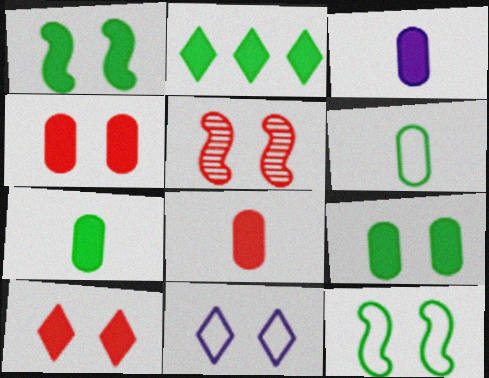[[1, 2, 7], 
[3, 7, 8], 
[5, 9, 11]]